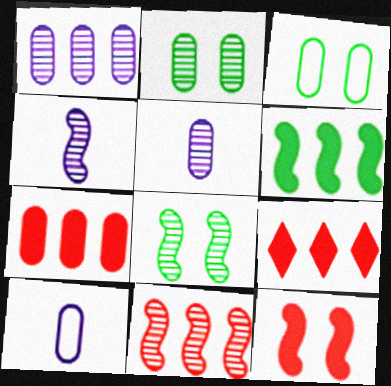[[2, 7, 10], 
[3, 4, 9], 
[3, 5, 7], 
[4, 8, 11], 
[8, 9, 10]]